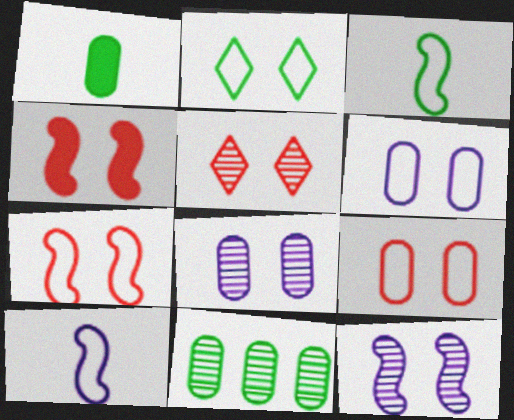[[2, 4, 8], 
[2, 6, 7], 
[4, 5, 9]]